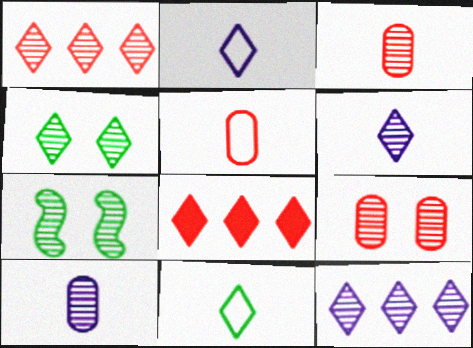[[1, 4, 6], 
[1, 7, 10], 
[2, 4, 8], 
[3, 7, 12]]